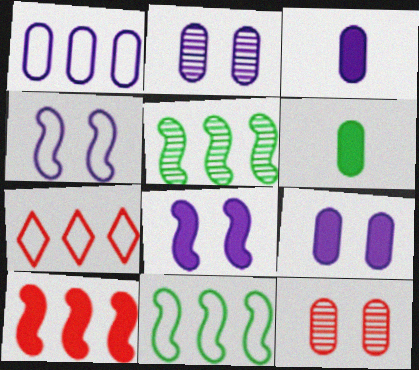[[1, 2, 3], 
[1, 6, 12], 
[1, 7, 11]]